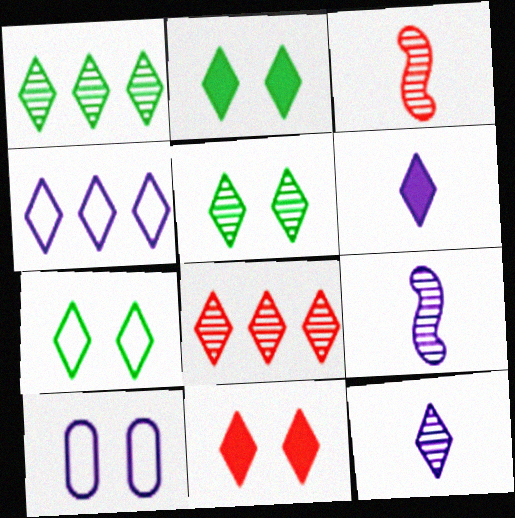[[2, 5, 7], 
[5, 8, 12], 
[6, 7, 8]]